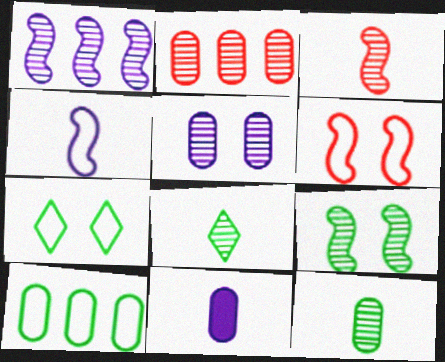[[1, 3, 9], 
[2, 5, 12]]